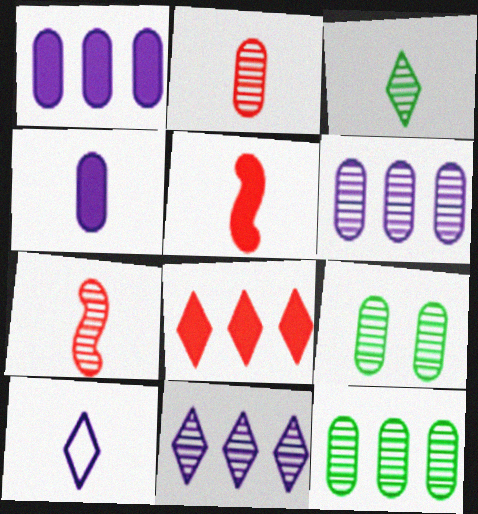[[2, 6, 9], 
[7, 9, 11]]